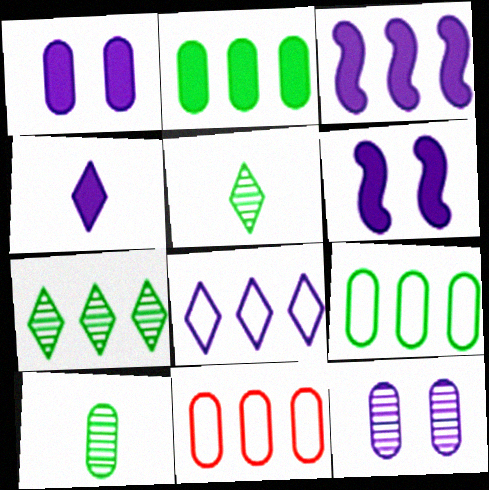[[1, 3, 4], 
[1, 10, 11], 
[3, 7, 11], 
[5, 6, 11]]